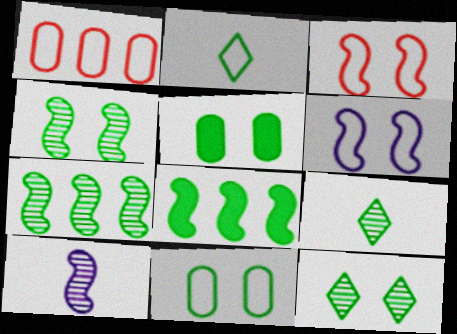[[1, 2, 6], 
[2, 5, 7], 
[3, 8, 10], 
[8, 9, 11]]